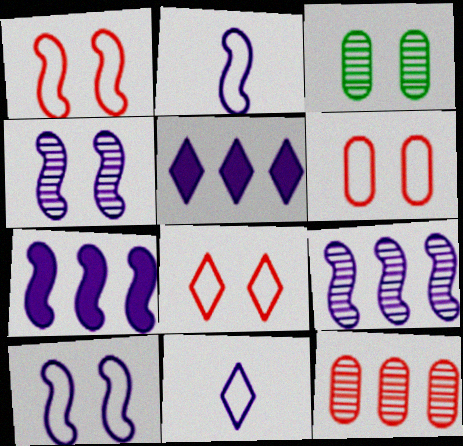[[1, 6, 8], 
[2, 4, 7]]